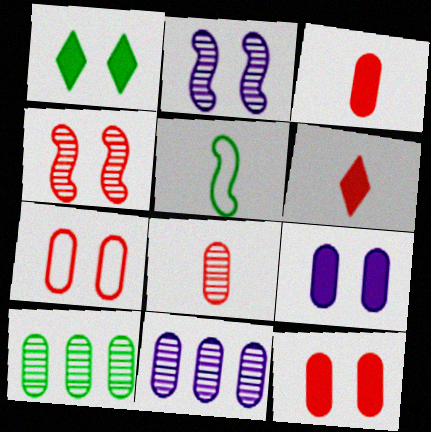[[1, 2, 7], 
[1, 5, 10]]